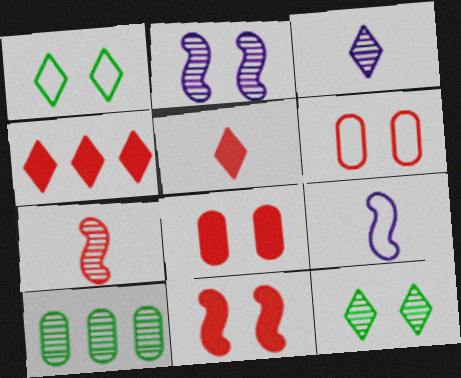[[1, 2, 8], 
[1, 3, 4], 
[4, 6, 7]]